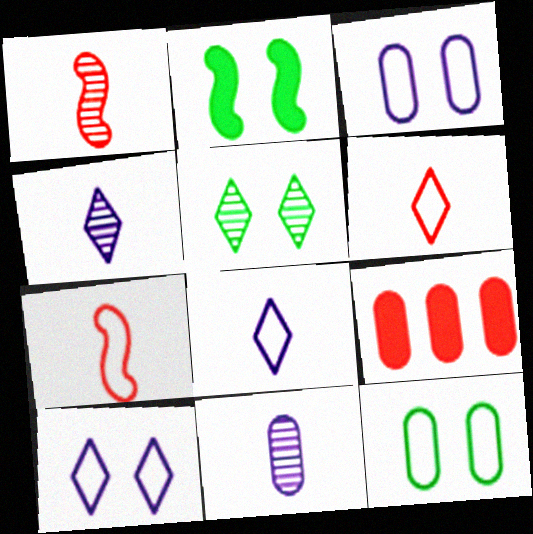[[2, 5, 12], 
[9, 11, 12]]